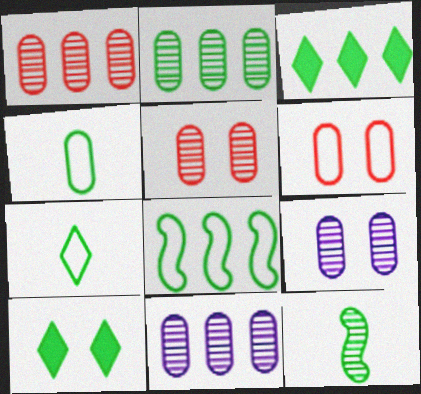[[1, 2, 11], 
[2, 3, 8]]